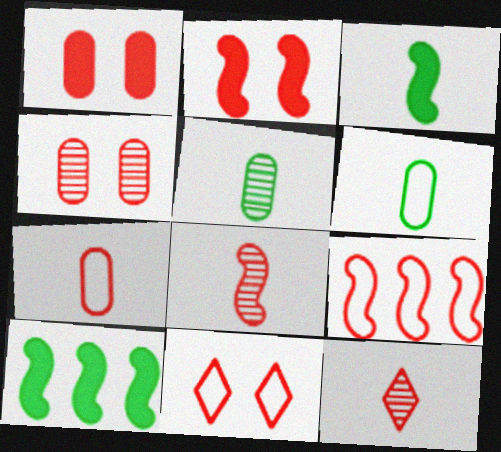[[1, 9, 12], 
[2, 4, 11], 
[2, 8, 9], 
[7, 9, 11]]